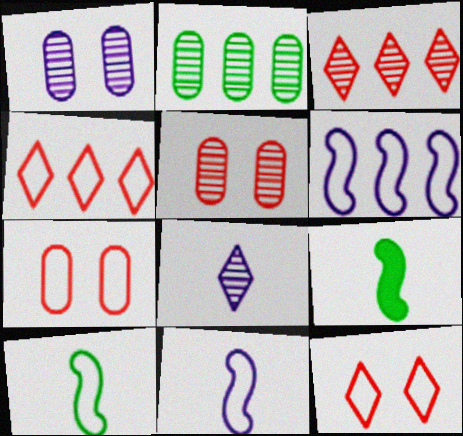[[1, 4, 9]]